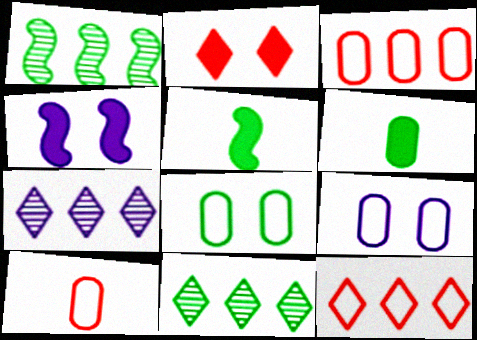[[4, 10, 11], 
[5, 8, 11]]